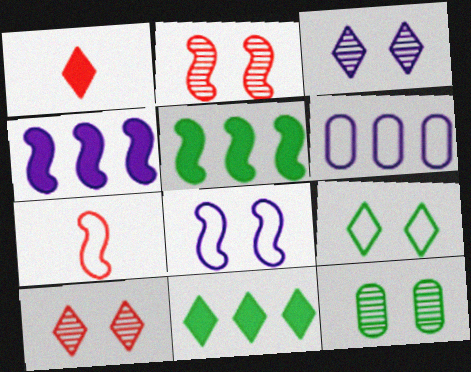[[2, 3, 12], 
[6, 7, 9]]